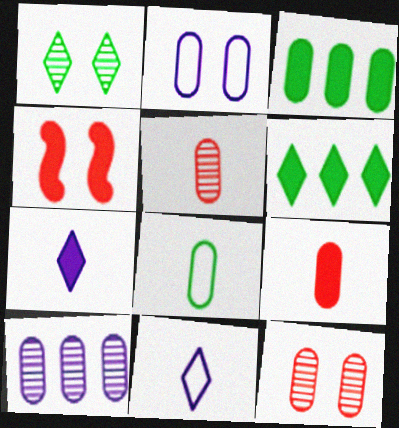[[1, 2, 4], 
[2, 3, 5], 
[3, 4, 7]]